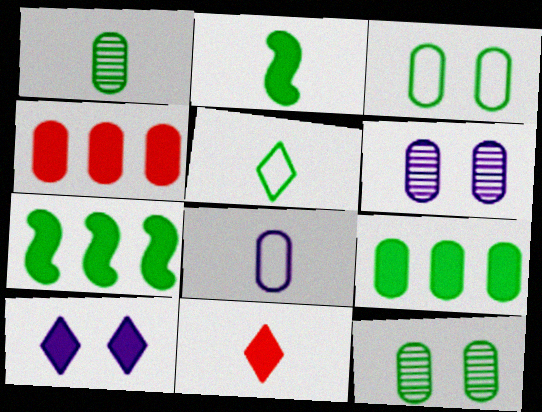[[1, 2, 5], 
[1, 3, 9], 
[2, 4, 10], 
[4, 8, 12], 
[5, 7, 12]]